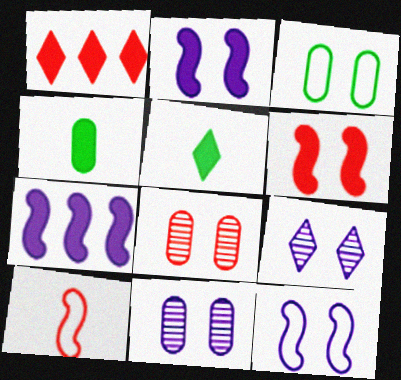[[1, 2, 4], 
[1, 8, 10], 
[3, 6, 9]]